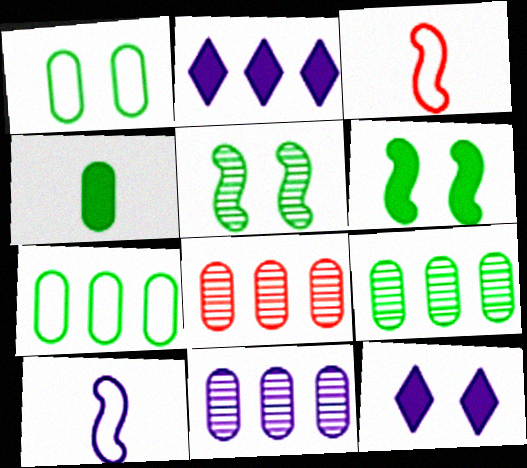[[1, 4, 9], 
[3, 9, 12], 
[8, 9, 11], 
[10, 11, 12]]